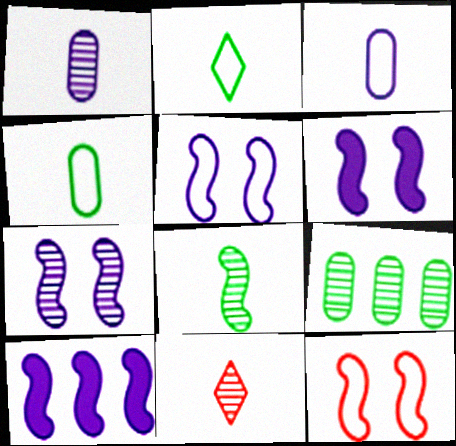[[1, 8, 11], 
[5, 6, 7], 
[7, 9, 11], 
[8, 10, 12]]